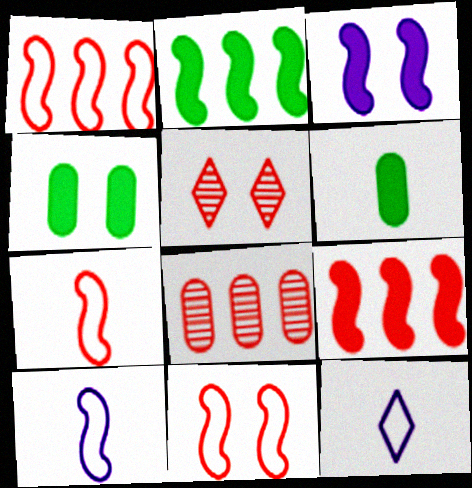[[1, 7, 11]]